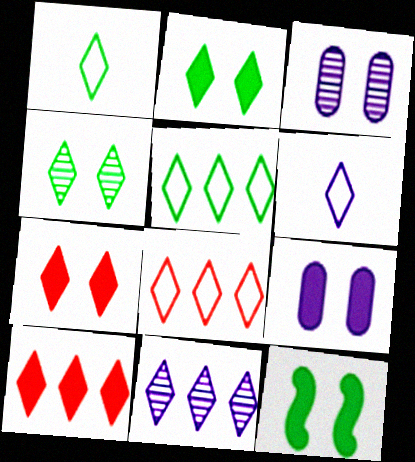[[1, 7, 11], 
[4, 6, 10], 
[5, 10, 11], 
[7, 9, 12]]